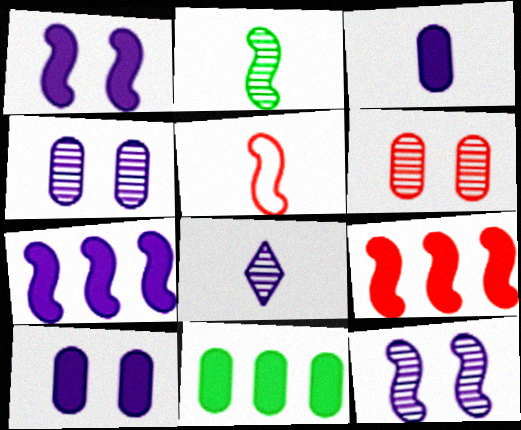[]